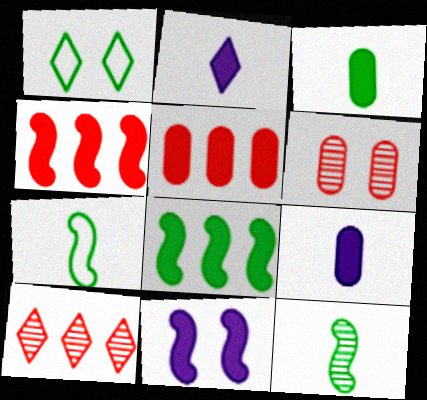[[1, 2, 10], 
[1, 6, 11]]